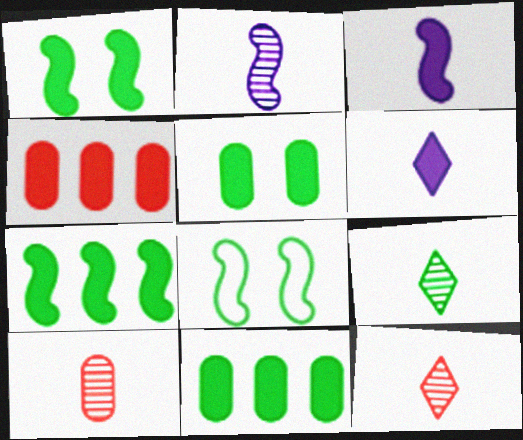[[1, 4, 6], 
[2, 9, 10], 
[8, 9, 11]]